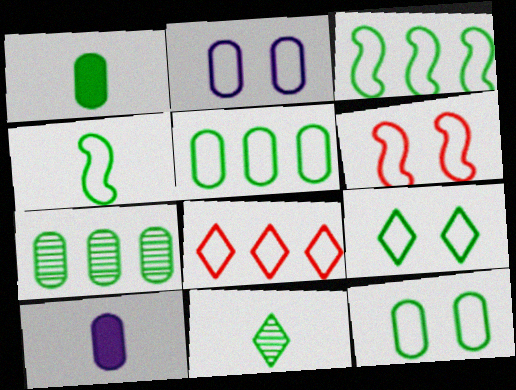[[1, 4, 11], 
[1, 7, 12], 
[2, 4, 8], 
[2, 6, 9], 
[4, 5, 9]]